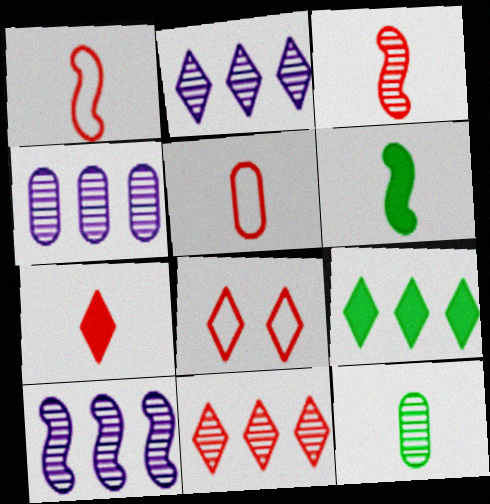[[2, 4, 10], 
[3, 5, 7], 
[4, 6, 8], 
[7, 8, 11]]